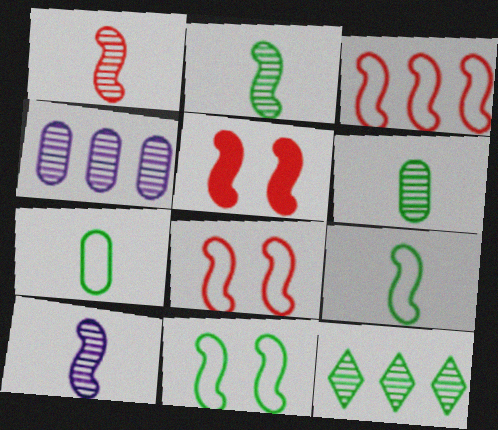[[1, 2, 10], 
[1, 3, 5]]